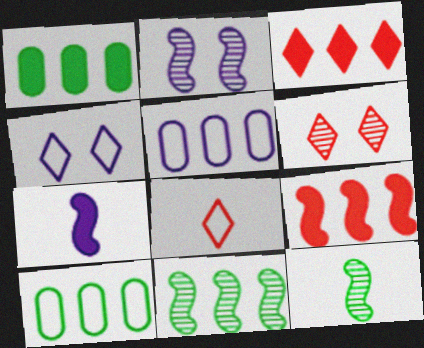[[1, 2, 8], 
[3, 5, 11], 
[3, 6, 8], 
[6, 7, 10]]